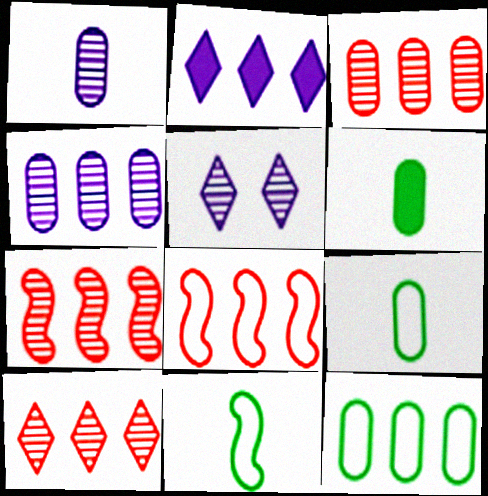[[2, 7, 12], 
[3, 7, 10], 
[5, 6, 8]]